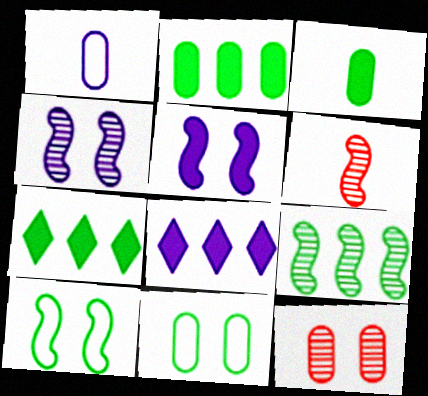[[1, 2, 12], 
[1, 4, 8], 
[4, 6, 9], 
[6, 8, 11]]